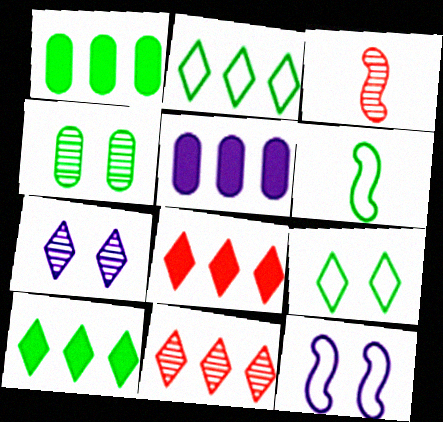[[3, 5, 9], 
[4, 6, 10]]